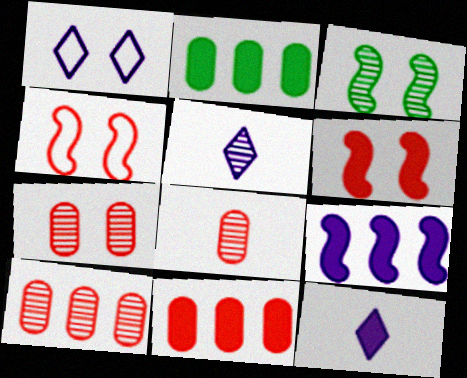[[2, 4, 5], 
[2, 6, 12], 
[3, 5, 10], 
[7, 8, 10]]